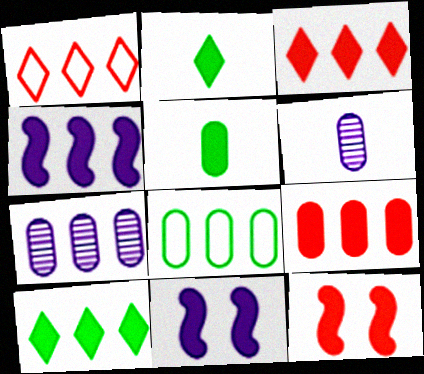[[2, 9, 11], 
[3, 5, 11], 
[4, 9, 10], 
[7, 8, 9]]